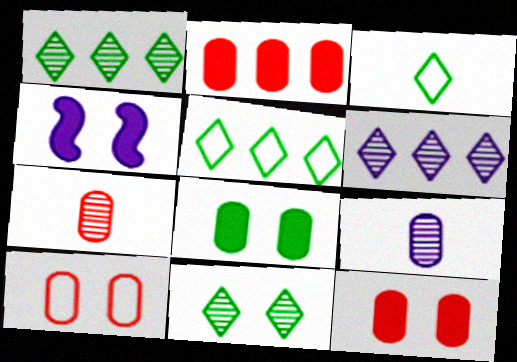[[2, 7, 10], 
[4, 5, 7], 
[4, 10, 11]]